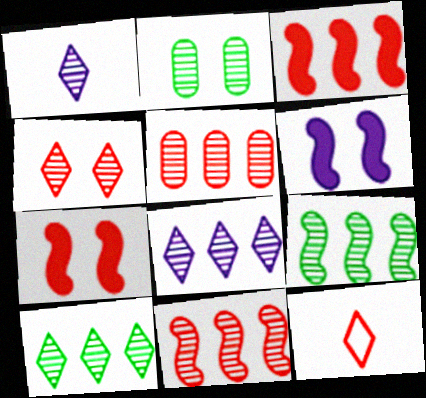[[1, 2, 11], 
[1, 4, 10], 
[5, 7, 12], 
[5, 8, 9]]